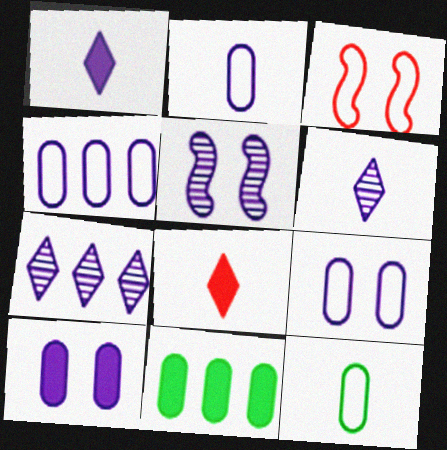[[1, 4, 5], 
[2, 4, 9], 
[3, 6, 11]]